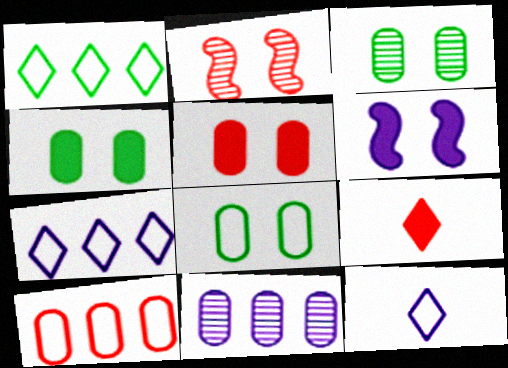[[2, 9, 10], 
[3, 4, 8], 
[6, 11, 12]]